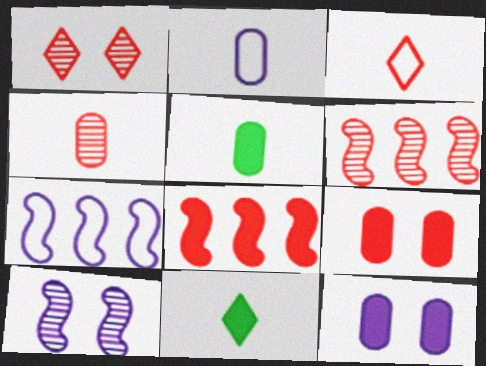[[1, 4, 6], 
[1, 5, 7], 
[2, 4, 5], 
[3, 6, 9], 
[8, 11, 12]]